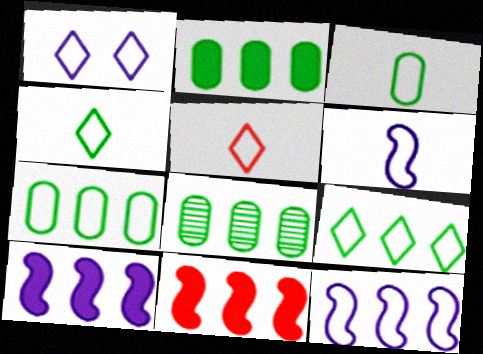[[1, 5, 9], 
[2, 7, 8], 
[3, 5, 6]]